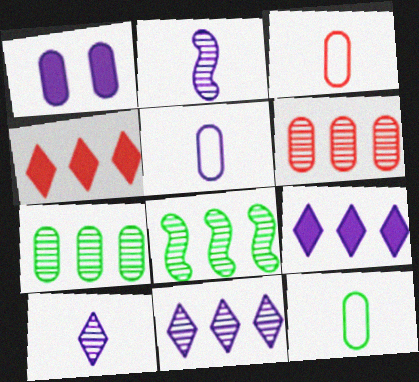[[1, 3, 7], 
[1, 6, 12], 
[3, 5, 12], 
[6, 8, 11]]